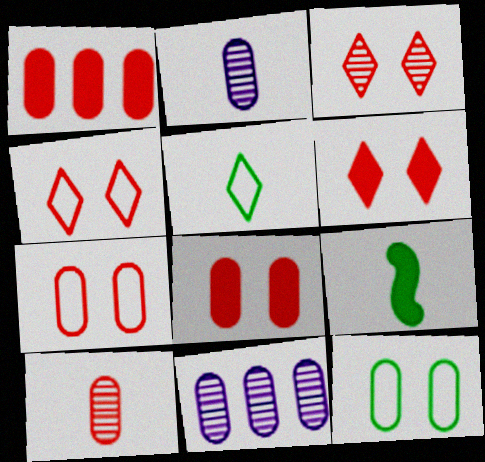[[1, 2, 12], 
[1, 7, 10], 
[3, 4, 6], 
[4, 9, 11]]